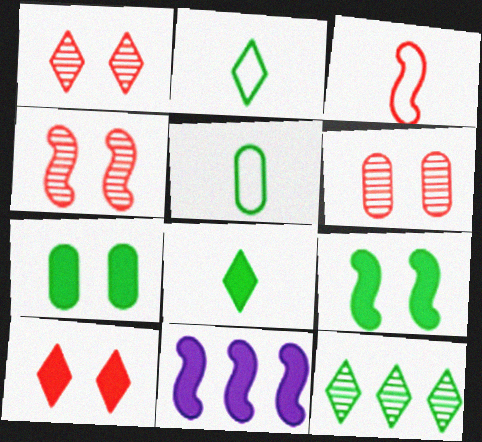[[1, 4, 6], 
[1, 5, 11], 
[2, 6, 11], 
[5, 9, 12]]